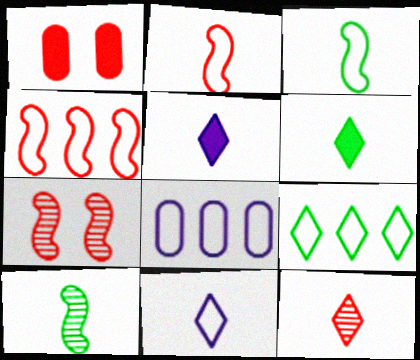[[1, 4, 12], 
[4, 8, 9], 
[6, 7, 8], 
[6, 11, 12]]